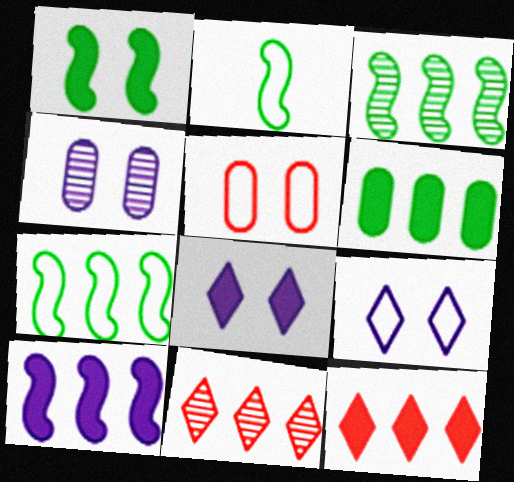[[1, 2, 3], 
[2, 4, 12], 
[6, 10, 12]]